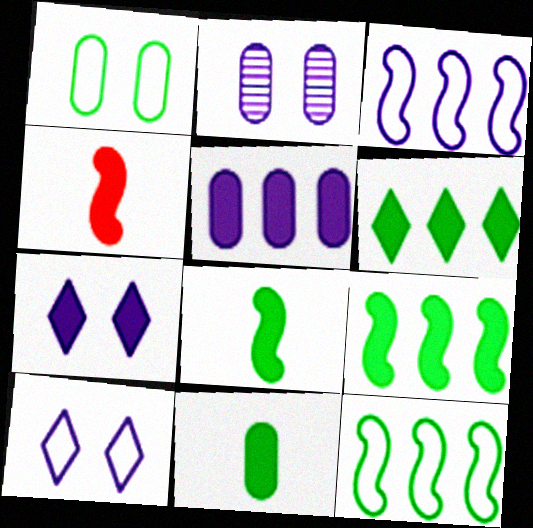[]